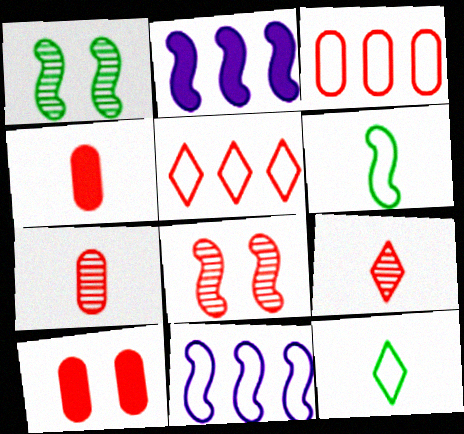[[2, 6, 8], 
[3, 7, 10], 
[4, 5, 8]]